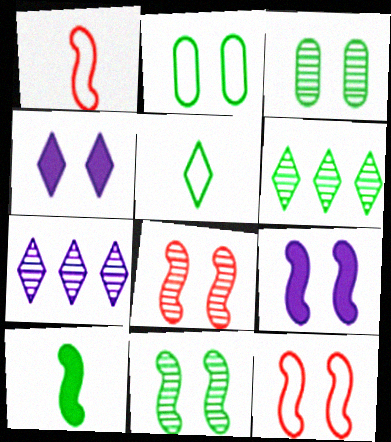[[2, 4, 8], 
[2, 6, 10], 
[3, 4, 12], 
[9, 11, 12]]